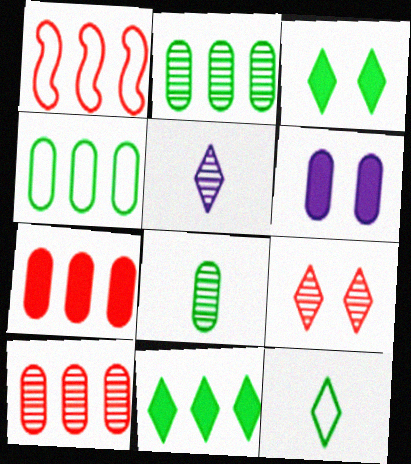[]